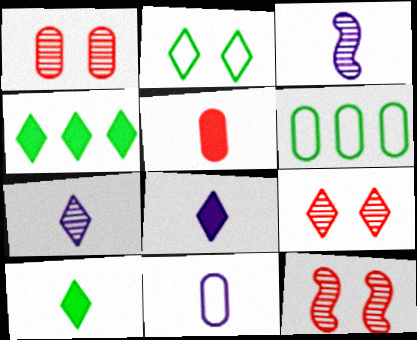[[1, 9, 12], 
[3, 8, 11], 
[4, 11, 12], 
[6, 8, 12]]